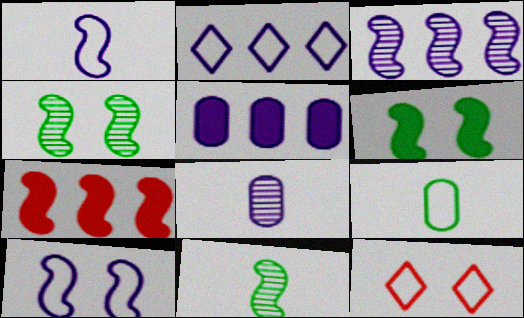[[1, 4, 7], 
[2, 3, 5], 
[5, 11, 12], 
[7, 10, 11]]